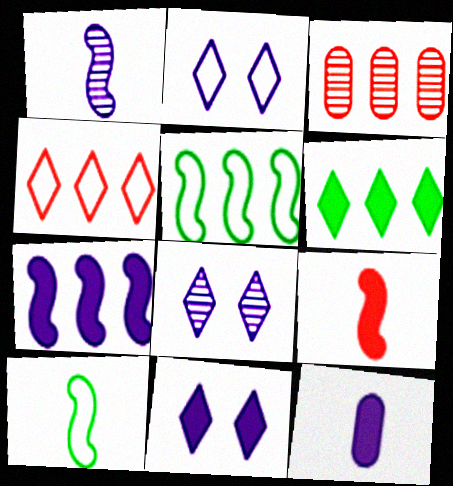[[1, 9, 10], 
[2, 8, 11], 
[3, 10, 11], 
[7, 11, 12]]